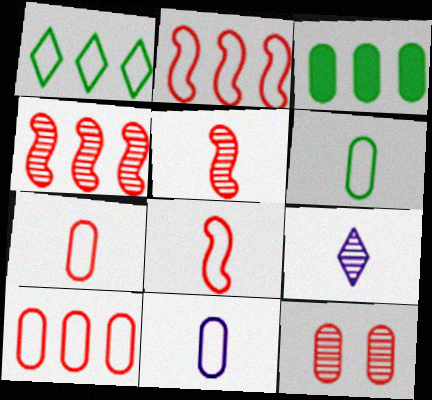[[3, 11, 12], 
[6, 7, 11]]